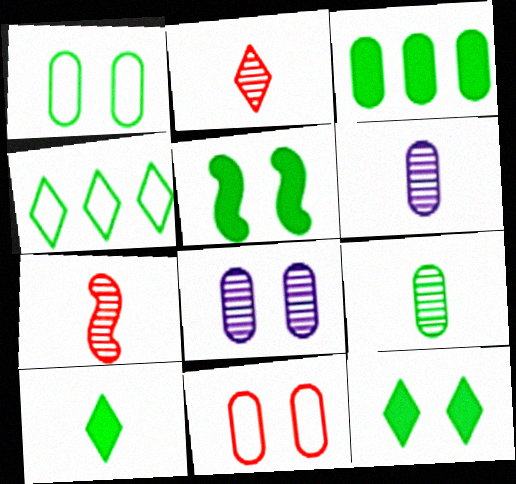[[1, 3, 9], 
[3, 5, 10], 
[3, 6, 11], 
[4, 5, 9]]